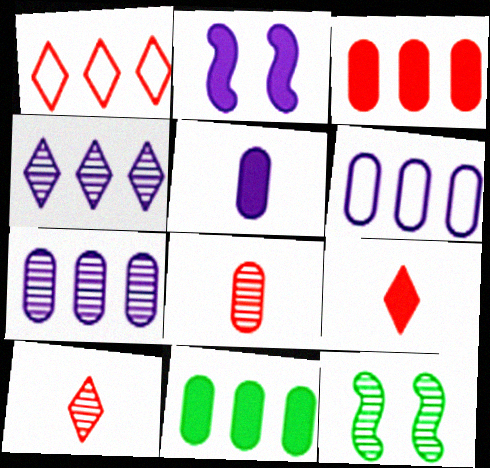[[1, 5, 12], 
[2, 9, 11], 
[4, 8, 12], 
[6, 9, 12], 
[7, 10, 12]]